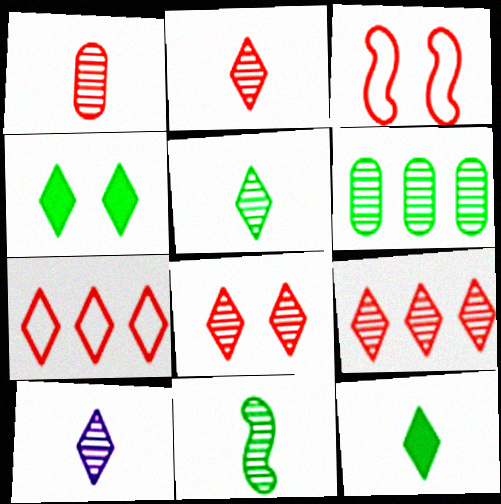[[1, 10, 11], 
[2, 5, 10], 
[2, 8, 9], 
[4, 7, 10]]